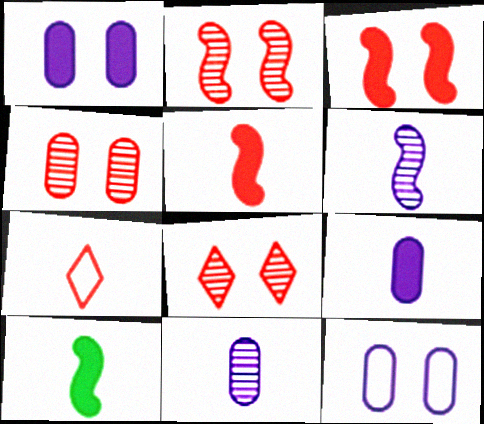[[2, 4, 8], 
[7, 10, 11]]